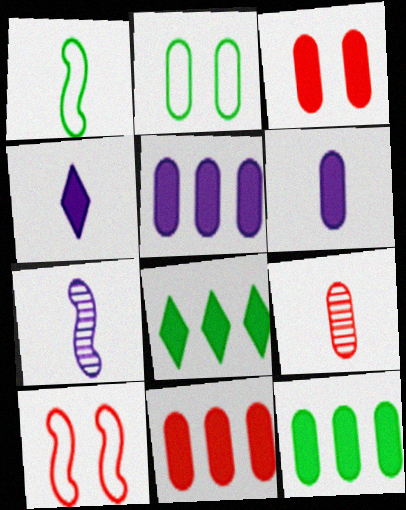[[1, 4, 9], 
[2, 5, 9], 
[3, 6, 12], 
[5, 11, 12]]